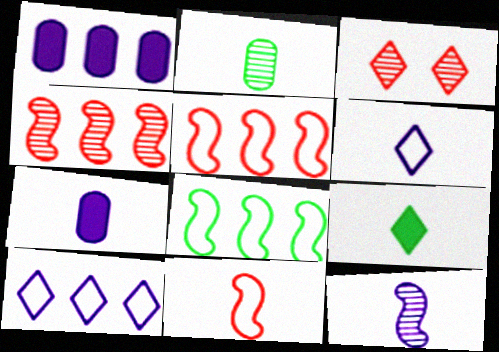[[3, 7, 8], 
[3, 9, 10], 
[6, 7, 12]]